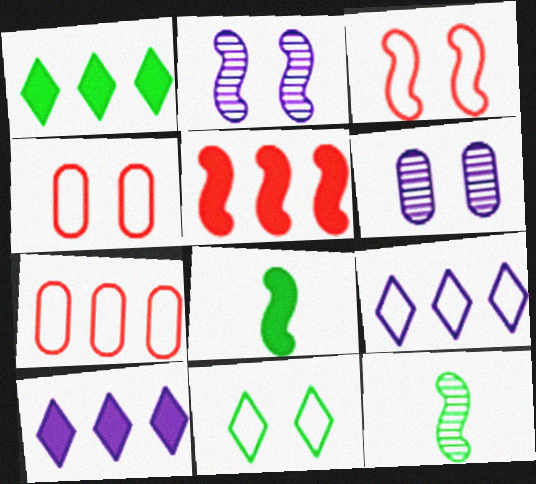[[4, 10, 12]]